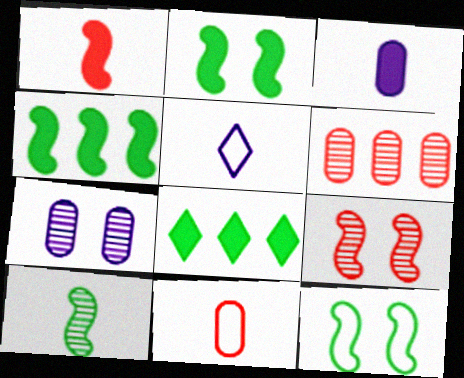[[2, 5, 6], 
[4, 10, 12]]